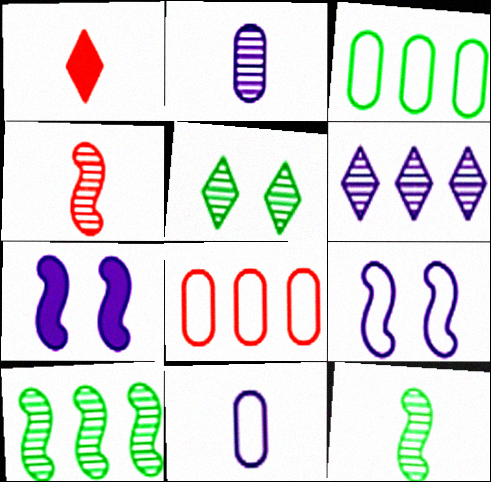[[1, 11, 12], 
[6, 7, 11]]